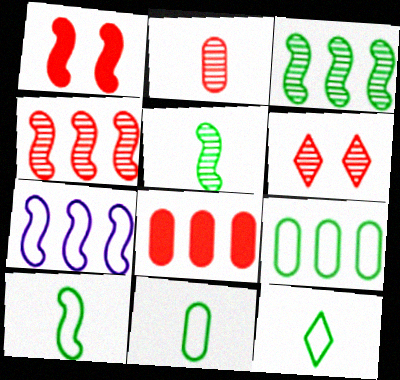[[1, 5, 7], 
[2, 4, 6], 
[10, 11, 12]]